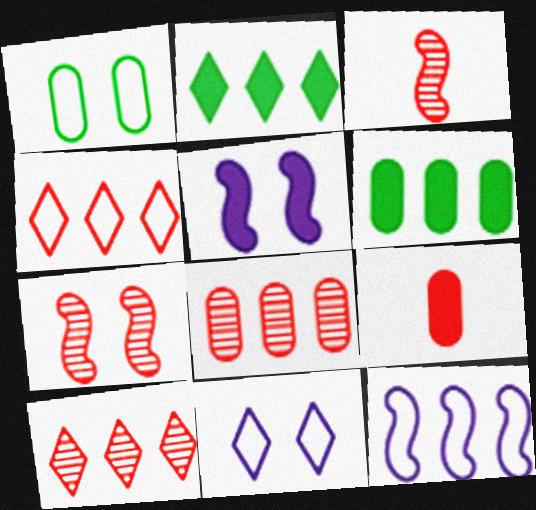[[2, 5, 9], 
[2, 8, 12], 
[3, 6, 11], 
[4, 7, 9], 
[6, 10, 12]]